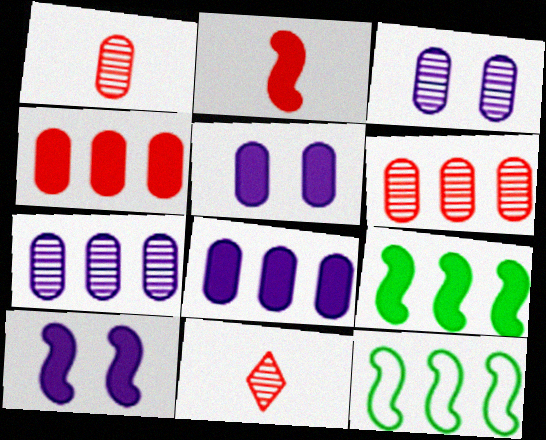[[2, 9, 10], 
[5, 11, 12]]